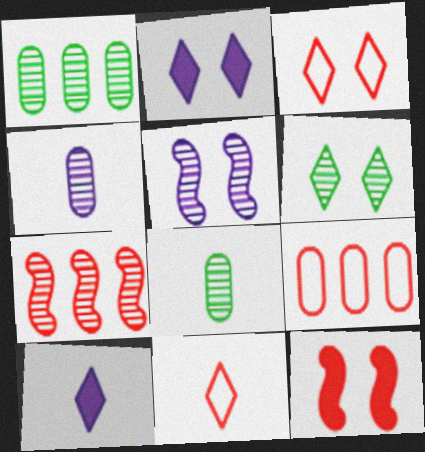[[2, 3, 6], 
[4, 6, 7]]